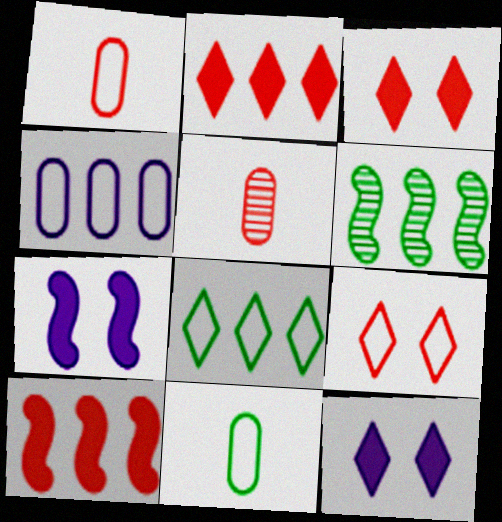[[1, 6, 12], 
[2, 4, 6], 
[5, 7, 8], 
[5, 9, 10]]